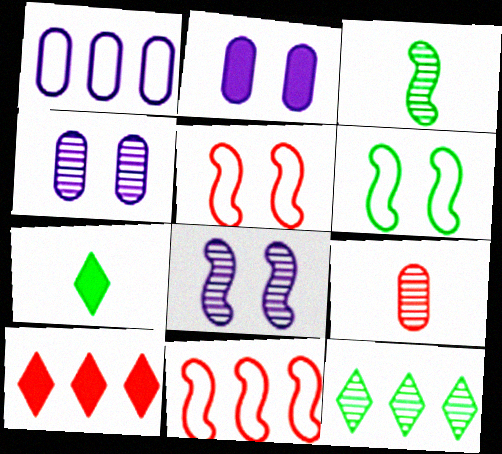[[4, 7, 11], 
[5, 9, 10], 
[8, 9, 12]]